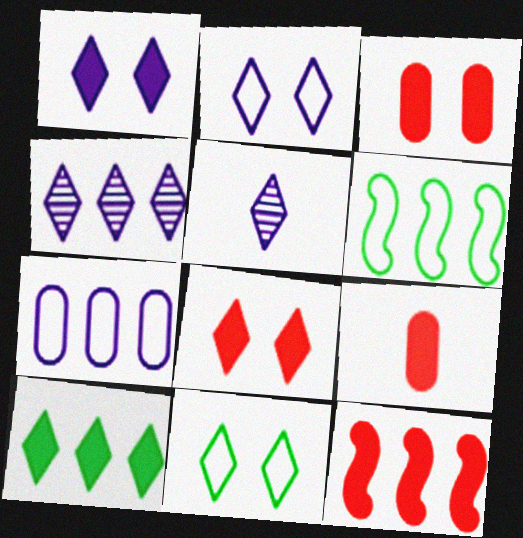[[3, 5, 6], 
[8, 9, 12]]